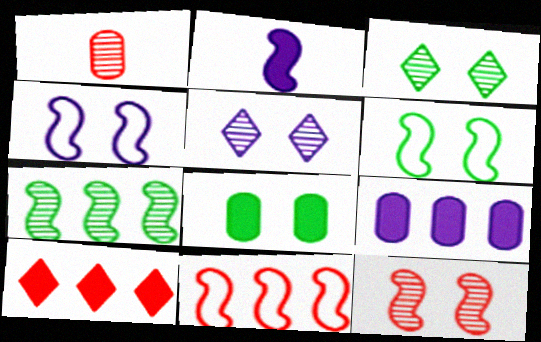[[1, 5, 7], 
[2, 8, 10], 
[3, 6, 8]]